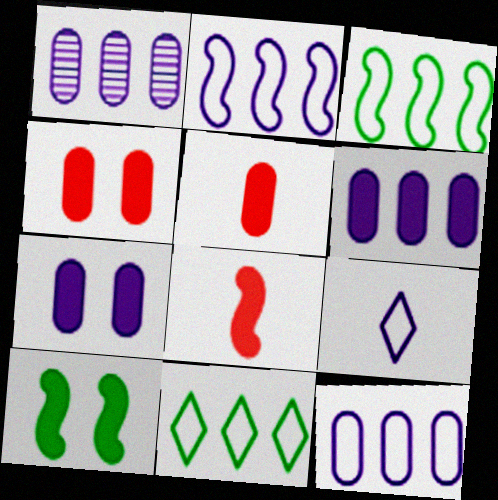[[1, 6, 12]]